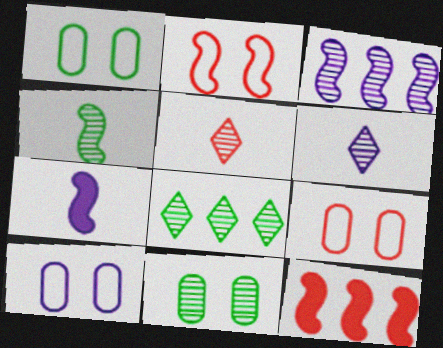[[1, 6, 12], 
[1, 9, 10], 
[3, 5, 11], 
[4, 8, 11], 
[5, 9, 12], 
[7, 8, 9]]